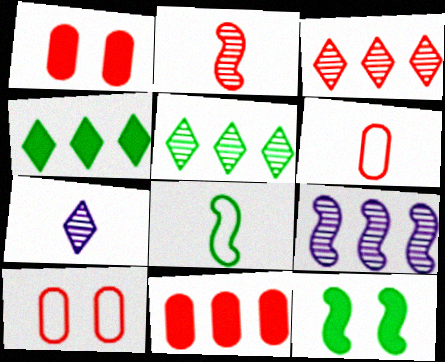[]